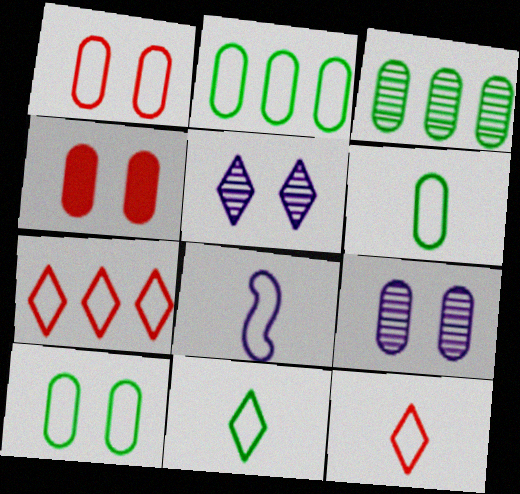[[2, 6, 10], 
[4, 9, 10], 
[6, 8, 12], 
[7, 8, 10]]